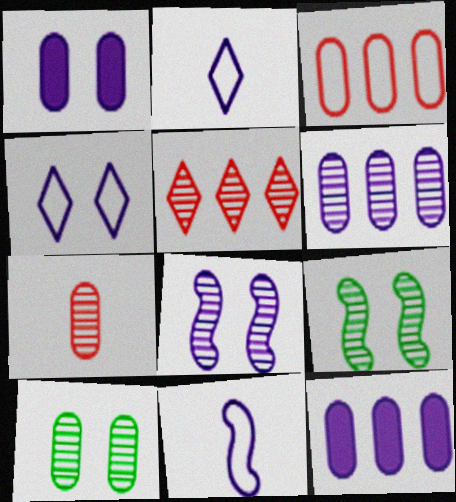[[1, 4, 8], 
[2, 8, 12], 
[6, 7, 10]]